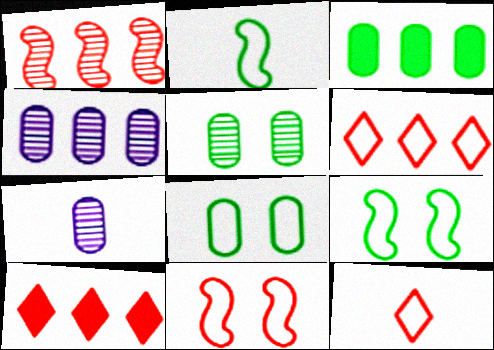[[7, 9, 10]]